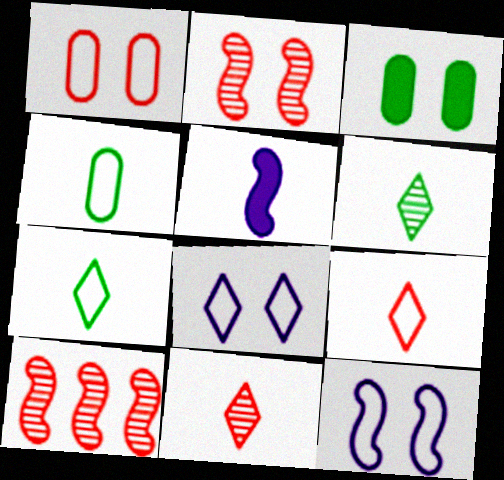[[2, 3, 8], 
[4, 5, 11]]